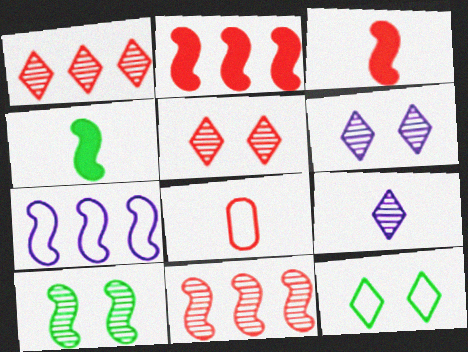[[2, 5, 8], 
[3, 7, 10], 
[4, 8, 9], 
[7, 8, 12]]